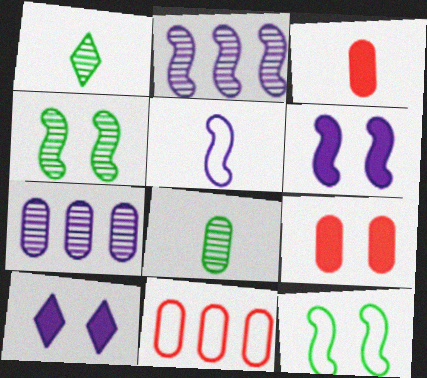[[1, 3, 5], 
[1, 6, 11], 
[2, 5, 6], 
[5, 7, 10]]